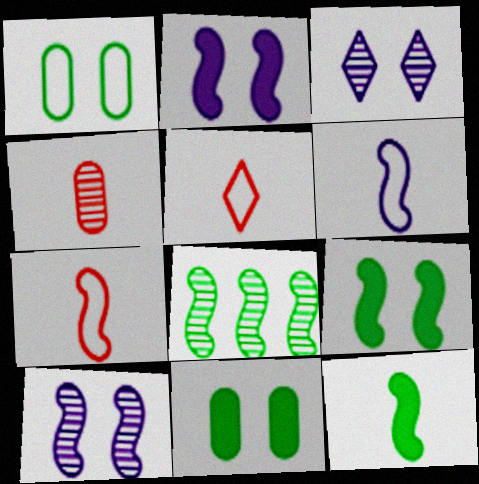[[2, 7, 8], 
[3, 4, 8]]